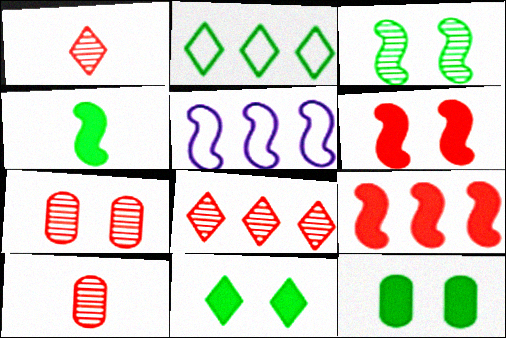[[1, 5, 12], 
[5, 10, 11]]